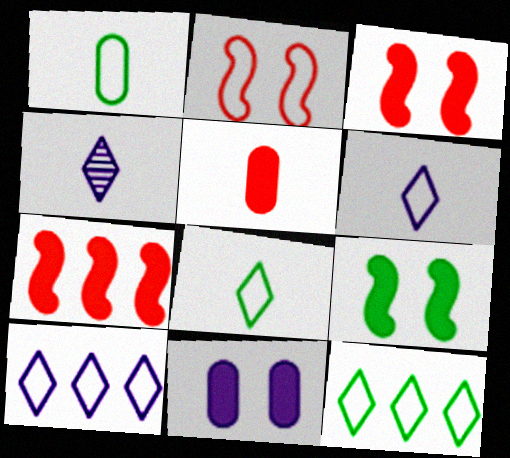[[1, 2, 10]]